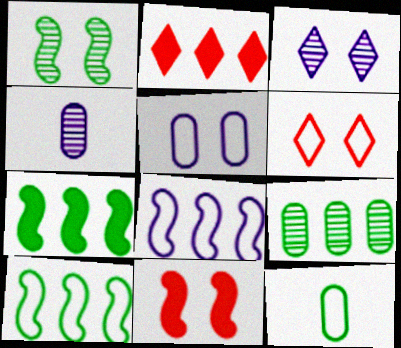[[2, 8, 9], 
[4, 6, 7], 
[6, 8, 12]]